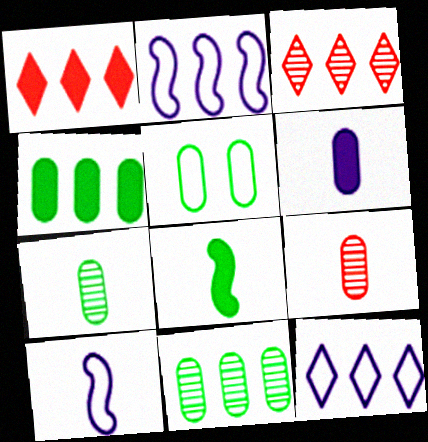[[1, 2, 11], 
[2, 3, 4], 
[4, 5, 7]]